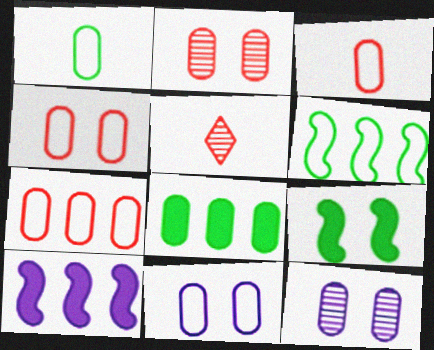[[1, 7, 11], 
[3, 4, 7], 
[3, 8, 12]]